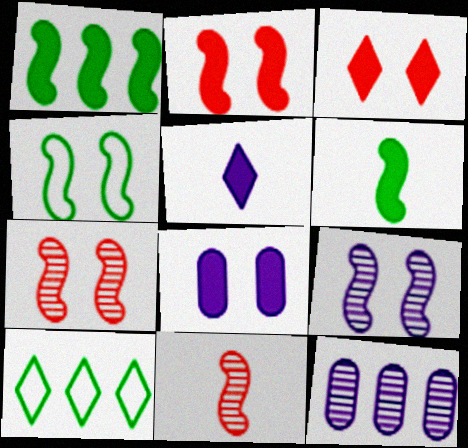[[2, 4, 9], 
[8, 10, 11]]